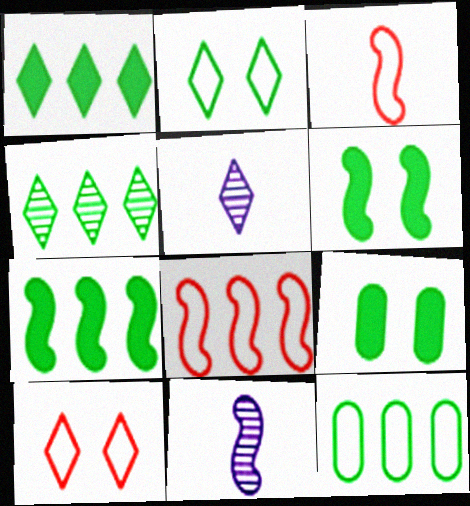[[1, 5, 10], 
[4, 7, 12], 
[5, 8, 9], 
[6, 8, 11]]